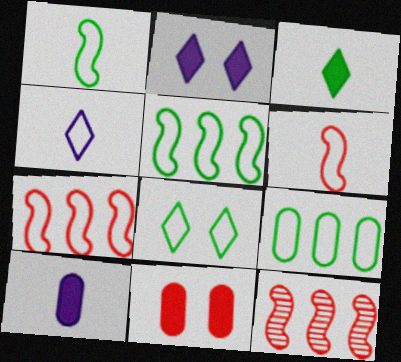[[1, 8, 9], 
[8, 10, 12]]